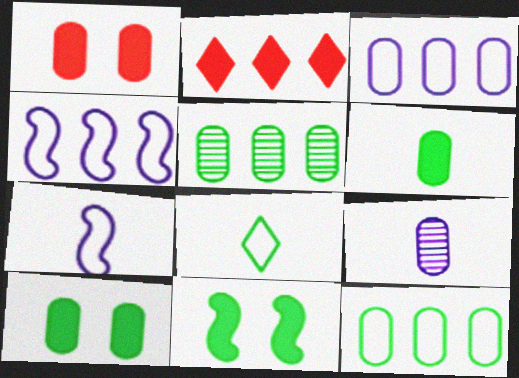[[1, 9, 12], 
[2, 4, 5], 
[5, 8, 11]]